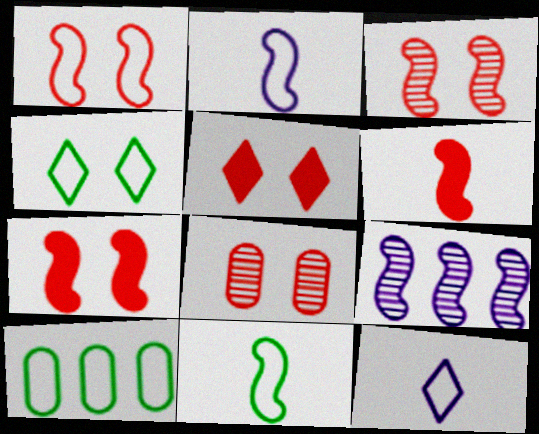[[1, 3, 7], 
[1, 5, 8], 
[1, 10, 12], 
[4, 10, 11], 
[7, 9, 11]]